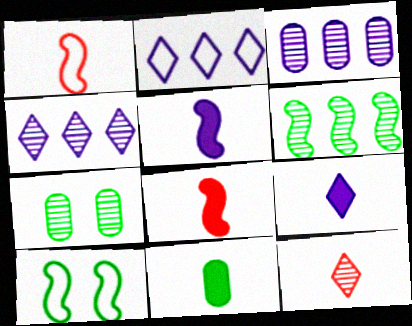[[2, 7, 8], 
[8, 9, 11]]